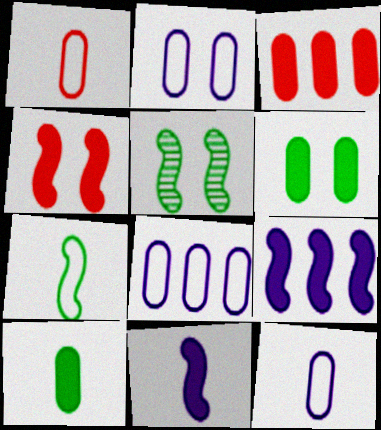[[2, 8, 12]]